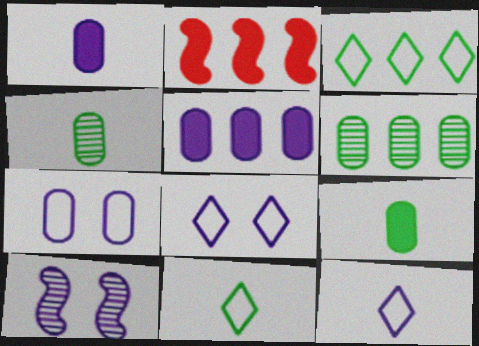[[2, 4, 8], 
[5, 10, 12]]